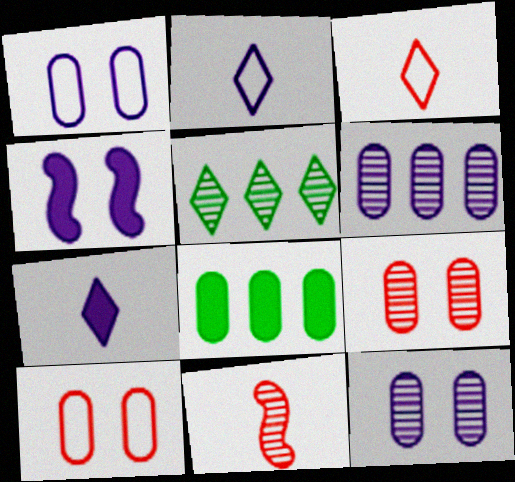[[2, 4, 6], 
[5, 11, 12]]